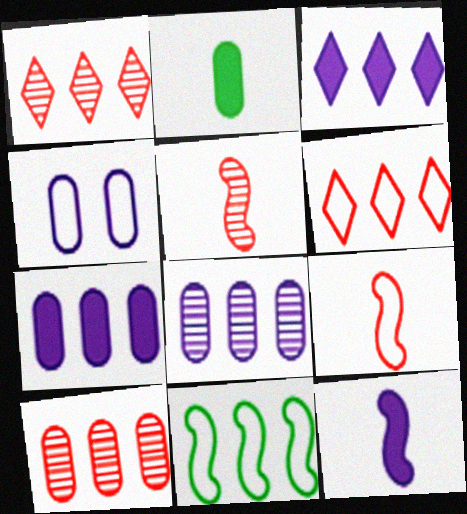[[1, 7, 11], 
[2, 4, 10], 
[3, 10, 11]]